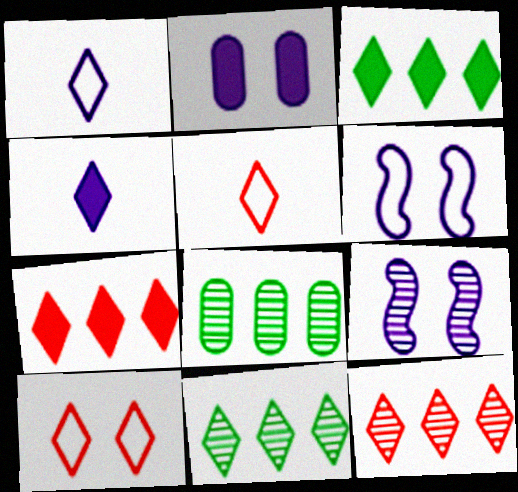[[4, 10, 11]]